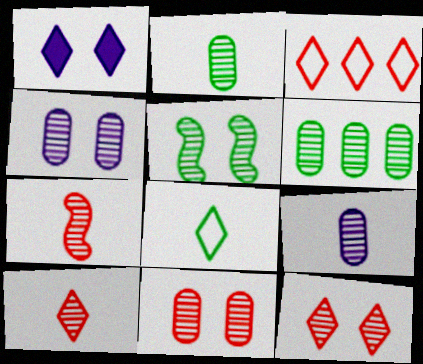[[4, 5, 12], 
[6, 9, 11]]